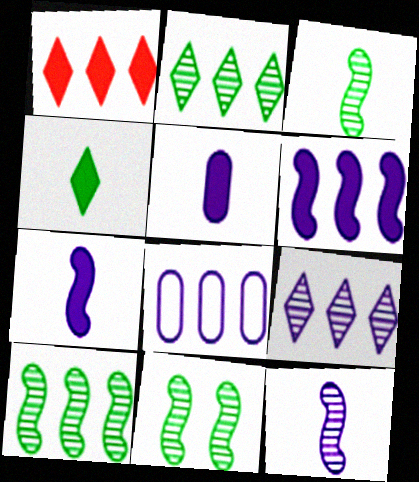[[1, 8, 10], 
[3, 10, 11], 
[6, 8, 9]]